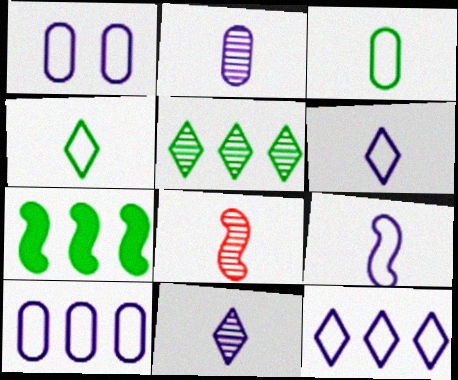[[1, 9, 12]]